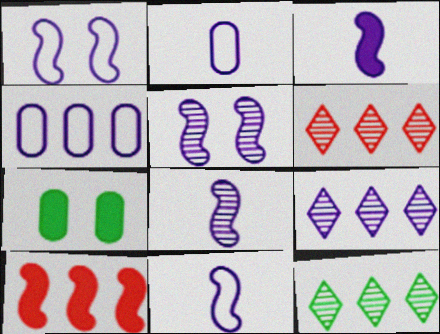[[3, 8, 11], 
[4, 10, 12], 
[6, 7, 11], 
[6, 9, 12]]